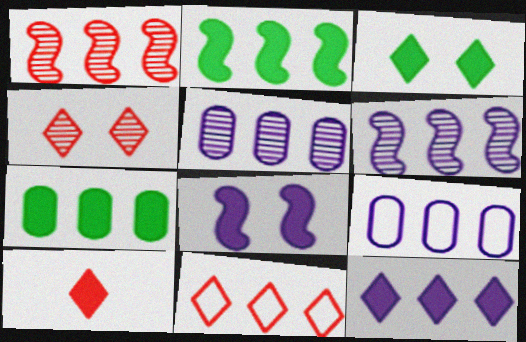[[2, 5, 11], 
[3, 10, 12], 
[4, 10, 11], 
[6, 7, 11], 
[6, 9, 12], 
[7, 8, 10]]